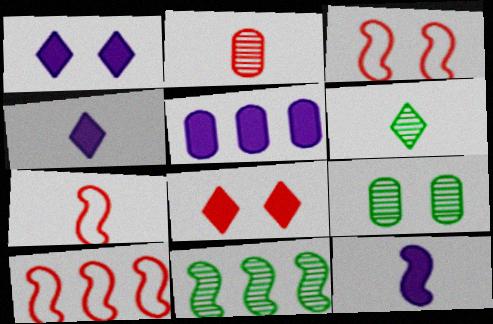[[1, 3, 9], 
[1, 5, 12], 
[2, 8, 10], 
[3, 5, 6], 
[3, 7, 10], 
[3, 11, 12], 
[4, 9, 10], 
[6, 9, 11]]